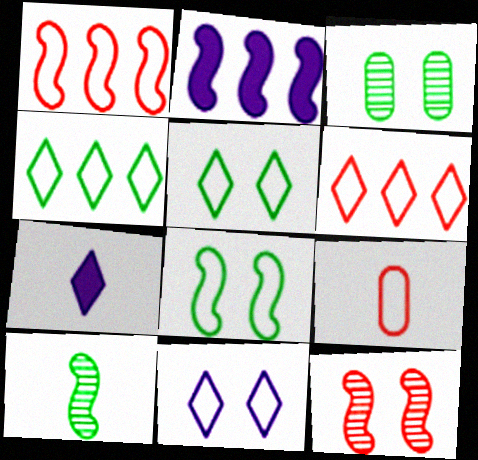[[1, 3, 7], 
[7, 9, 10]]